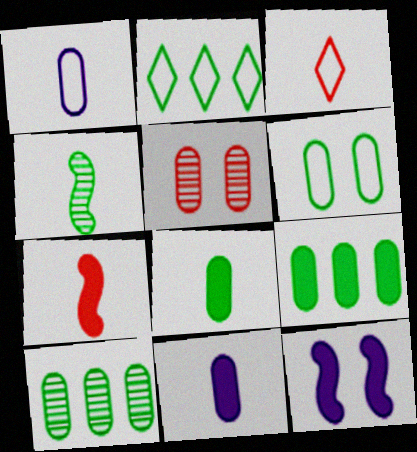[[1, 5, 9], 
[3, 4, 11], 
[3, 10, 12], 
[6, 8, 10]]